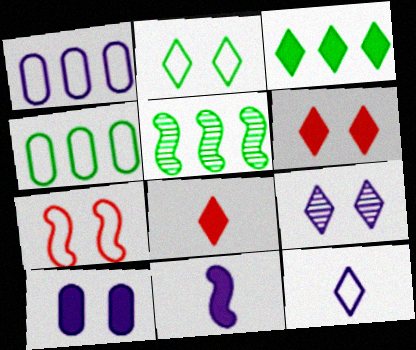[[1, 9, 11], 
[2, 6, 9], 
[3, 4, 5], 
[4, 7, 12], 
[5, 7, 11]]